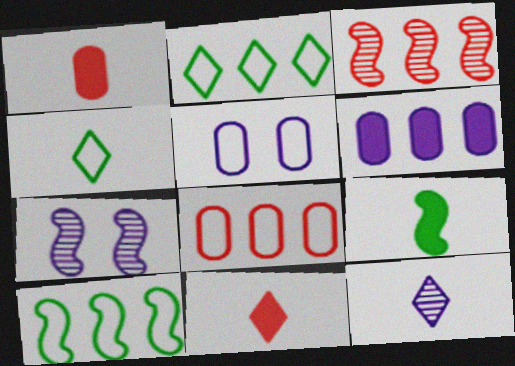[[1, 2, 7], 
[2, 3, 6], 
[4, 11, 12]]